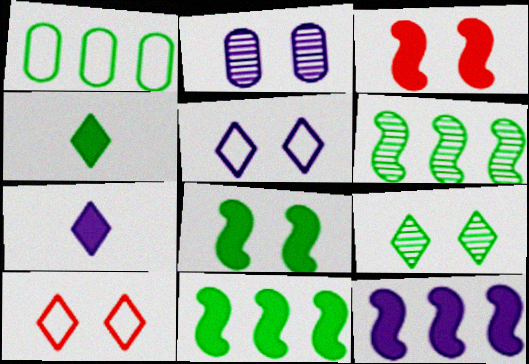[[2, 8, 10]]